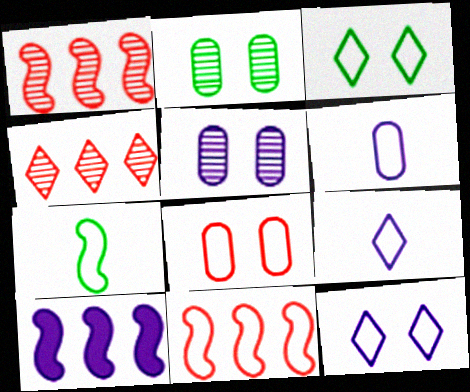[[3, 6, 11], 
[5, 9, 10]]